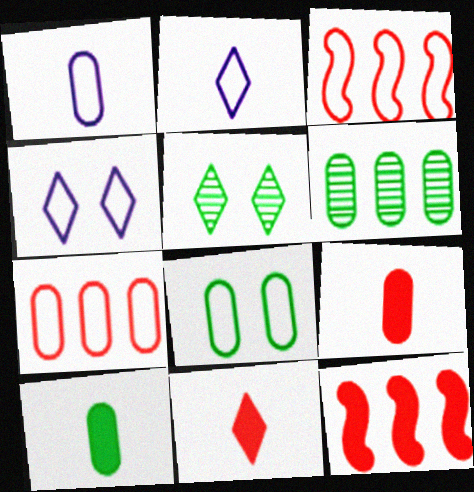[[1, 5, 12], 
[1, 7, 8], 
[2, 3, 8], 
[6, 8, 10]]